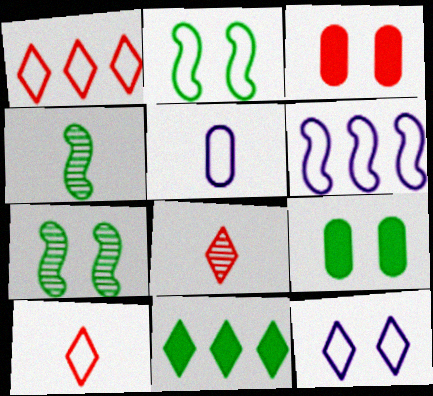[[1, 2, 5], 
[3, 7, 12], 
[5, 6, 12], 
[6, 8, 9], 
[8, 11, 12]]